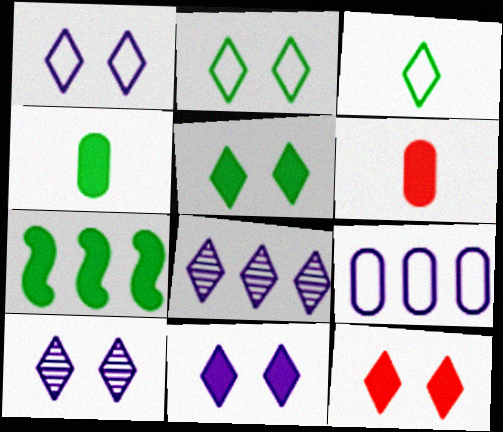[[1, 10, 11], 
[2, 10, 12], 
[3, 8, 12], 
[4, 5, 7], 
[5, 11, 12], 
[6, 7, 11]]